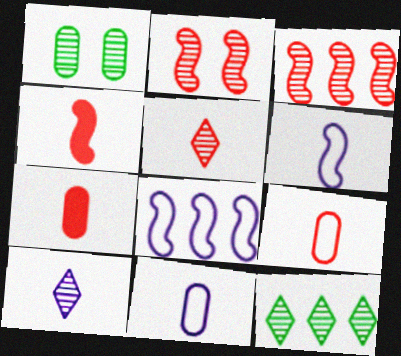[[1, 3, 10], 
[4, 5, 9]]